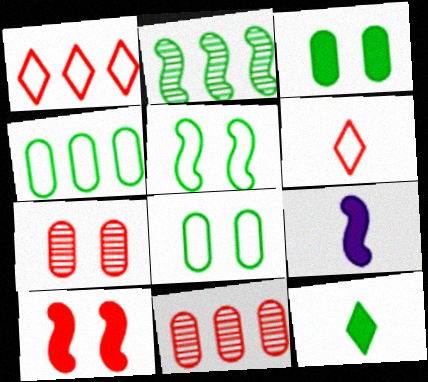[[2, 8, 12], 
[6, 10, 11]]